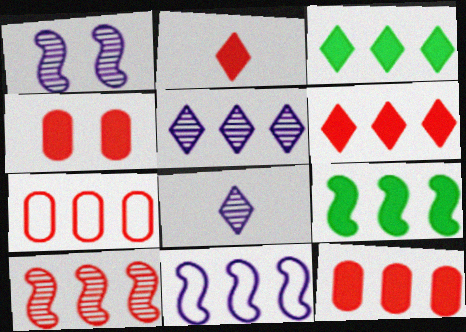[[5, 7, 9], 
[6, 7, 10], 
[9, 10, 11]]